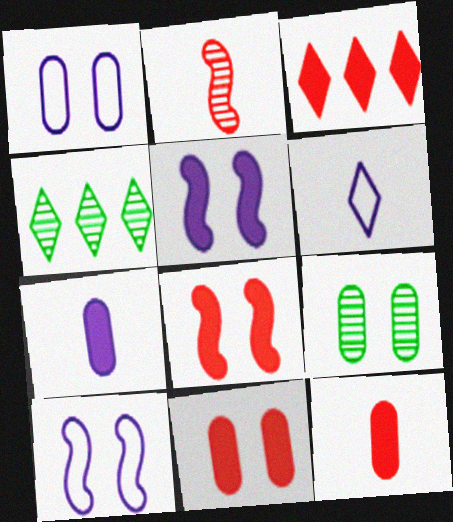[[1, 9, 11], 
[3, 8, 12], 
[4, 10, 12]]